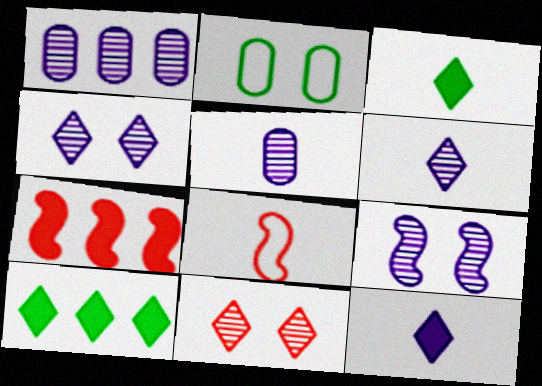[[1, 6, 9], 
[2, 6, 7], 
[3, 5, 8]]